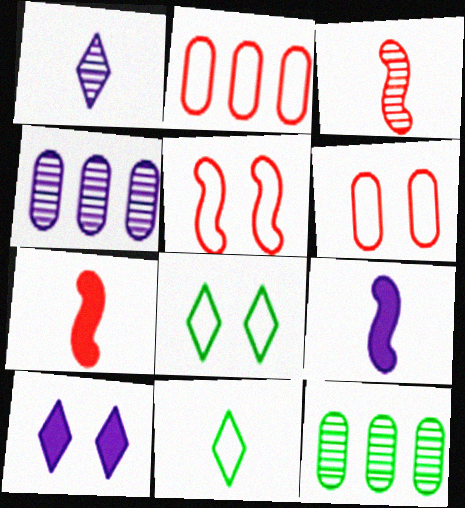[[4, 7, 8]]